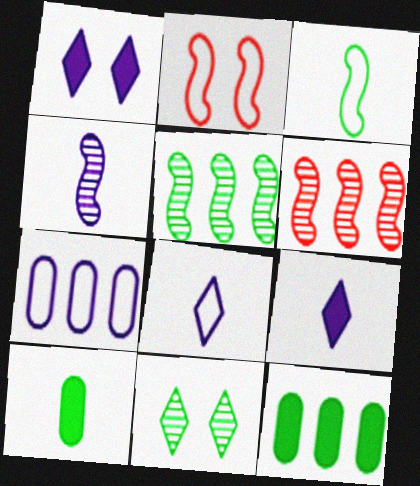[[1, 4, 7], 
[3, 11, 12]]